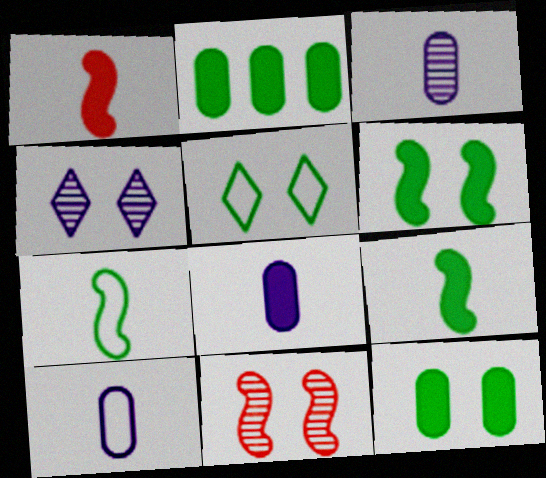[[3, 8, 10]]